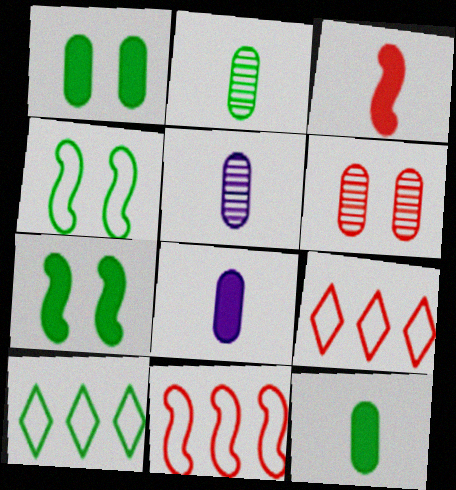[[2, 7, 10], 
[3, 6, 9], 
[5, 7, 9]]